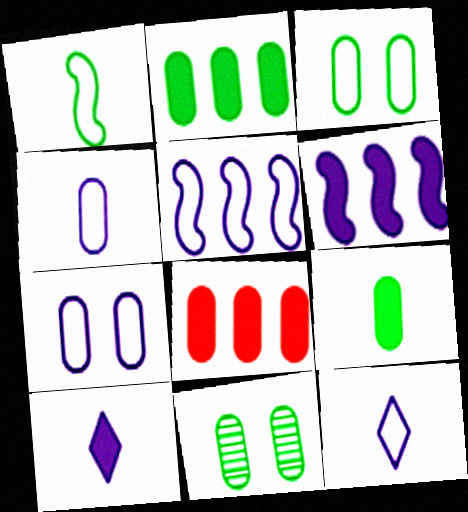[[4, 8, 11], 
[5, 7, 12]]